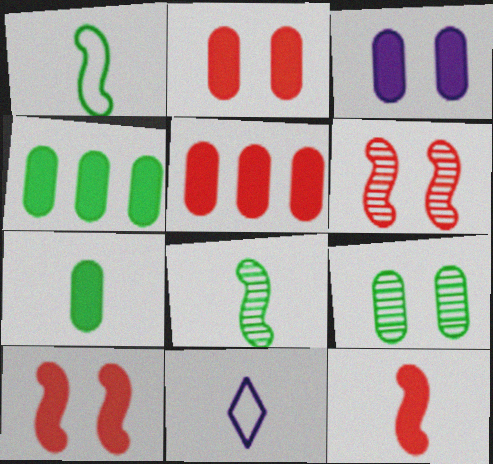[[3, 5, 7], 
[4, 6, 11]]